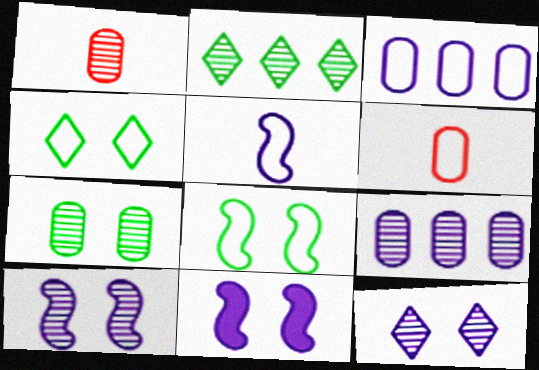[[1, 2, 10], 
[1, 7, 9], 
[2, 6, 11]]